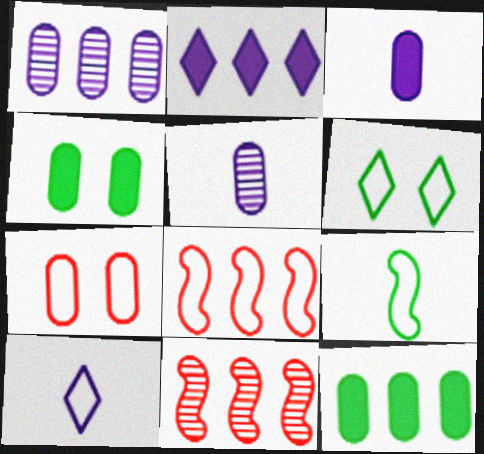[[3, 6, 11], 
[4, 10, 11], 
[5, 7, 12]]